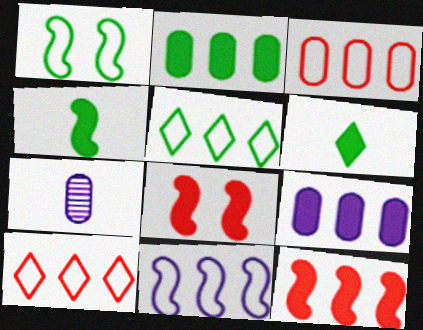[[3, 5, 11], 
[5, 7, 8], 
[6, 8, 9]]